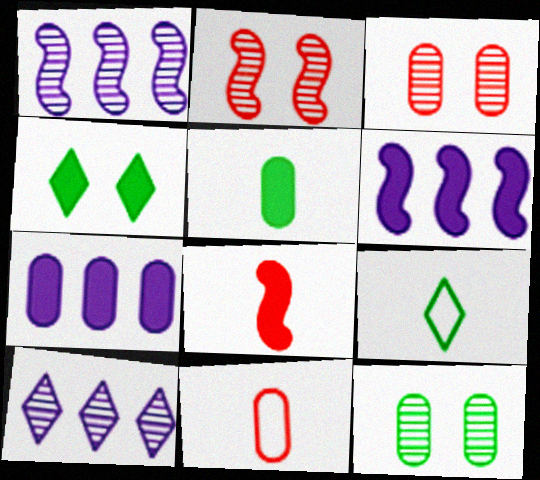[[1, 4, 11], 
[2, 7, 9], 
[3, 6, 9], 
[4, 7, 8], 
[7, 11, 12]]